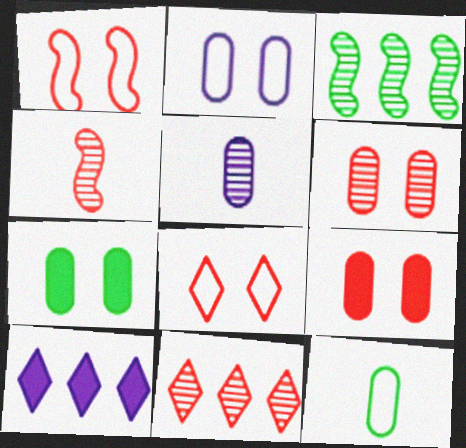[[2, 6, 7], 
[4, 6, 11]]